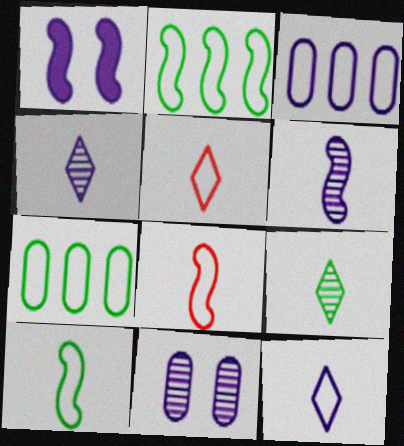[[1, 3, 4]]